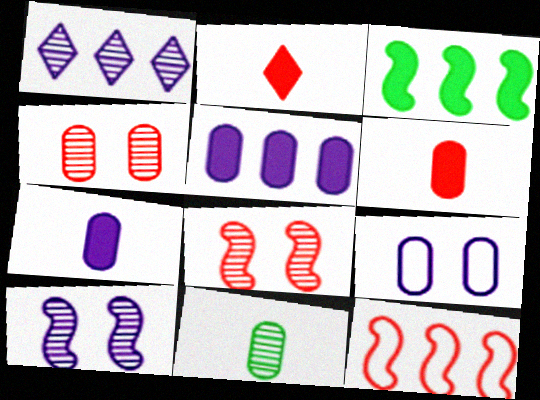[[1, 8, 11], 
[2, 4, 12]]